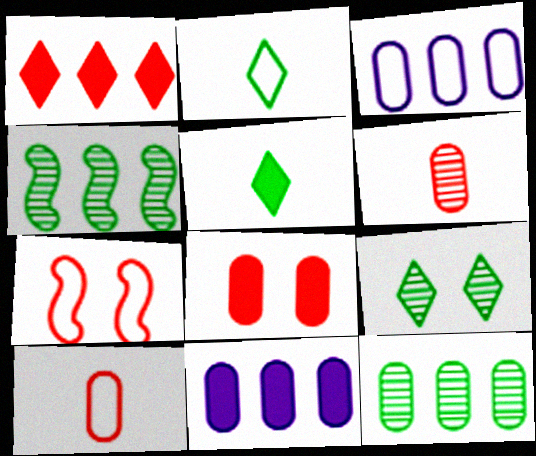[[1, 3, 4], 
[1, 6, 7], 
[2, 3, 7]]